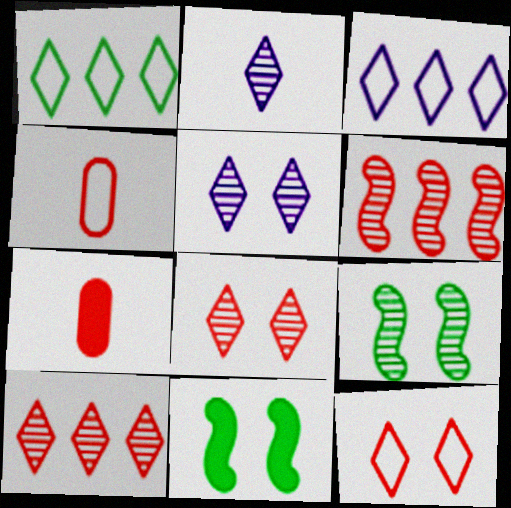[[3, 7, 9], 
[6, 7, 12]]